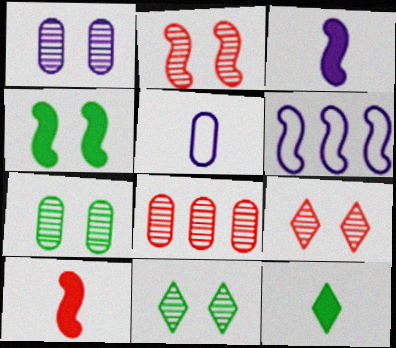[[1, 2, 11]]